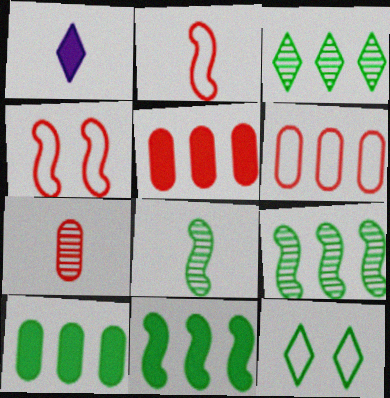[[8, 10, 12]]